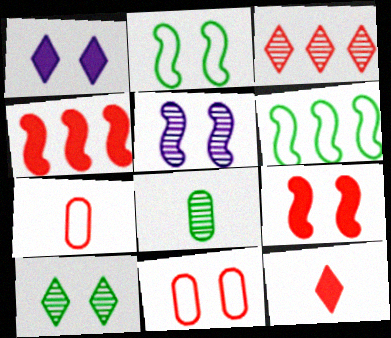[[2, 5, 9], 
[3, 5, 8], 
[3, 7, 9]]